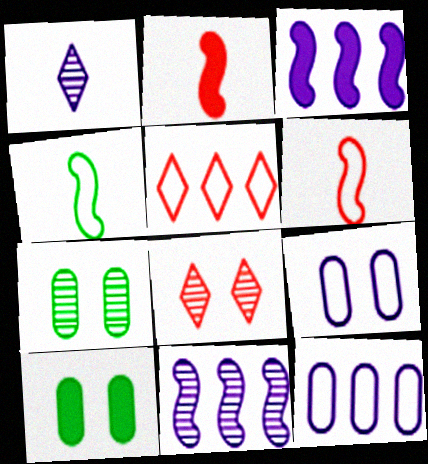[[1, 3, 9], 
[4, 5, 9]]